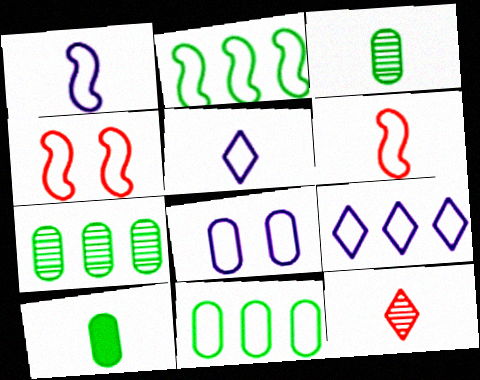[[1, 2, 4], 
[1, 8, 9], 
[1, 10, 12], 
[4, 5, 11]]